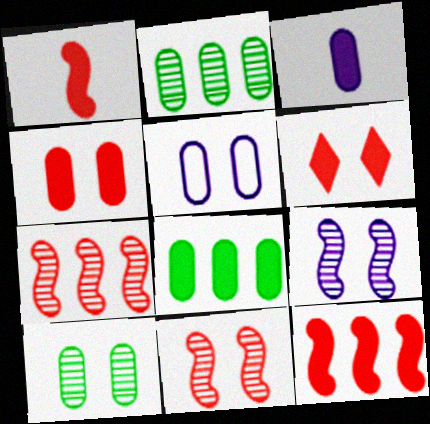[[3, 4, 8], 
[4, 5, 10]]